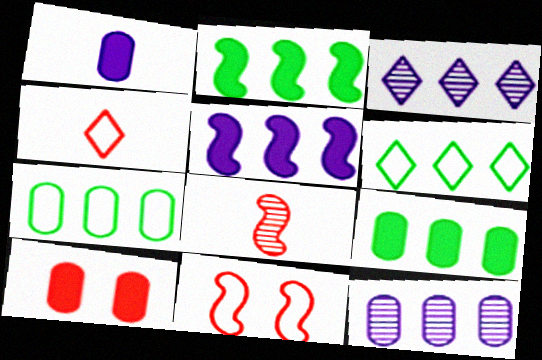[[1, 9, 10]]